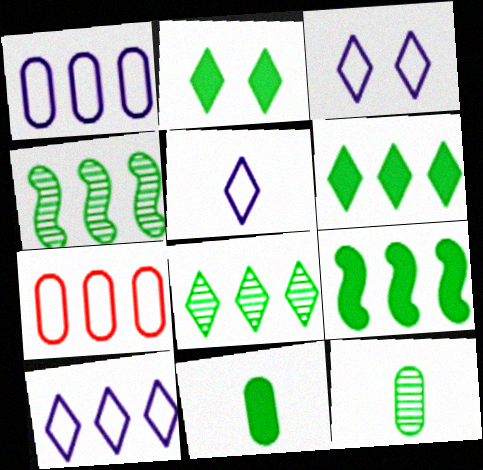[[2, 9, 11], 
[3, 5, 10]]